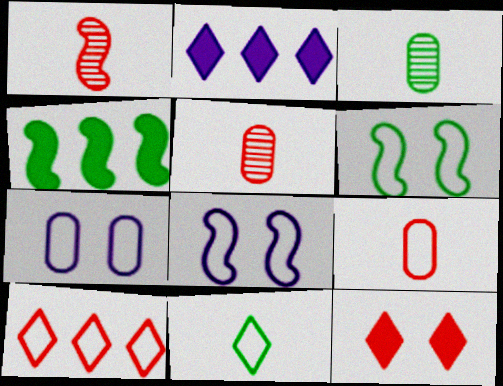[[1, 4, 8], 
[2, 5, 6]]